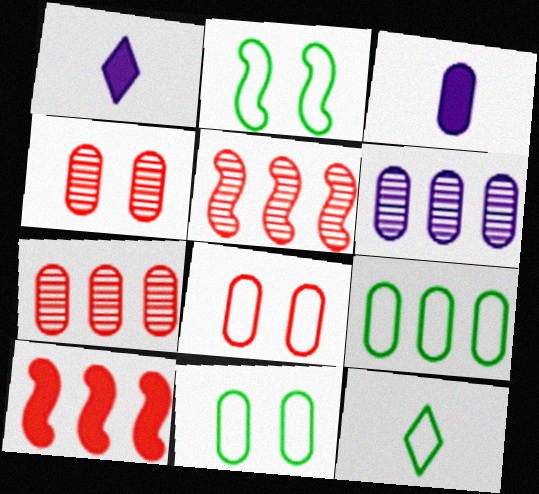[[1, 2, 7], 
[1, 5, 11], 
[2, 9, 12], 
[3, 4, 9], 
[3, 7, 11]]